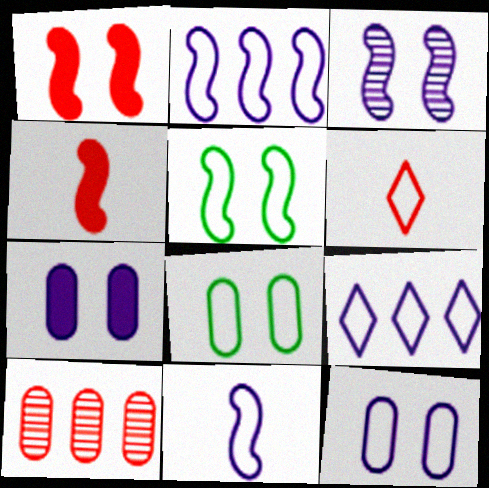[[1, 3, 5], 
[1, 6, 10], 
[2, 6, 8], 
[9, 11, 12]]